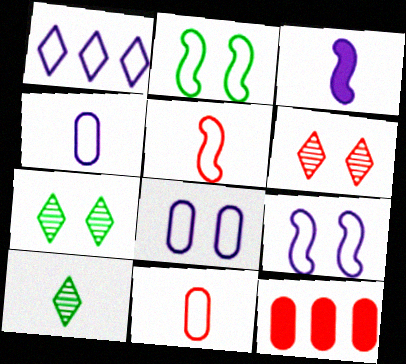[[1, 2, 11], 
[1, 4, 9], 
[3, 10, 11], 
[5, 6, 12], 
[9, 10, 12]]